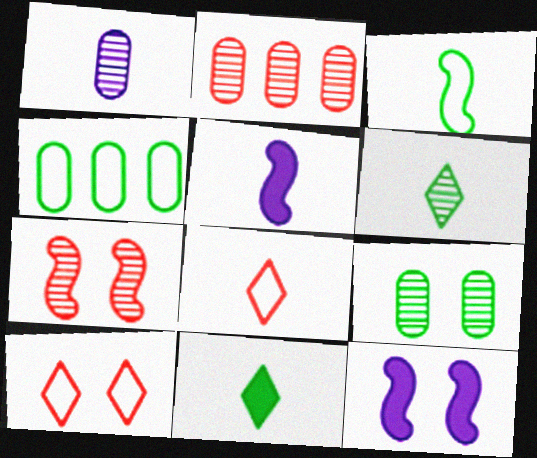[[1, 2, 9], 
[9, 10, 12]]